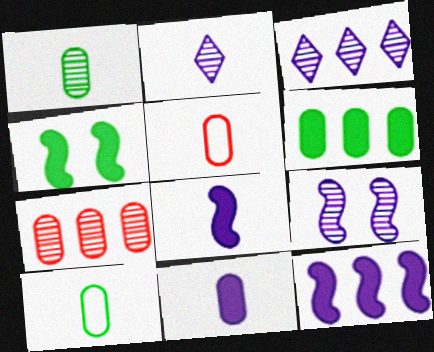[[1, 5, 11], 
[3, 4, 5]]